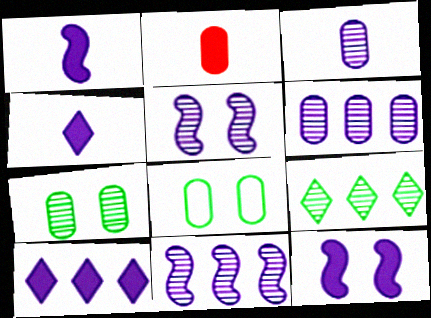[[2, 6, 8]]